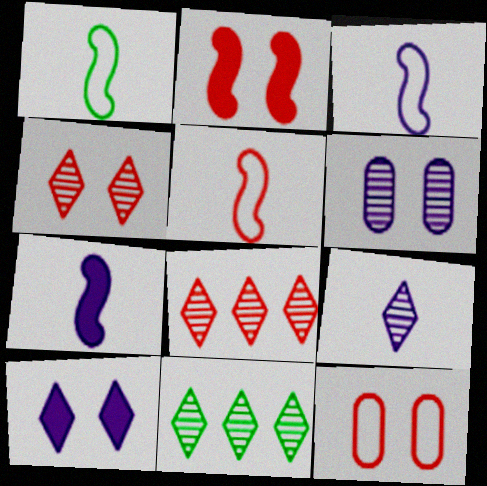[[1, 3, 5], 
[2, 4, 12], 
[4, 9, 11], 
[7, 11, 12]]